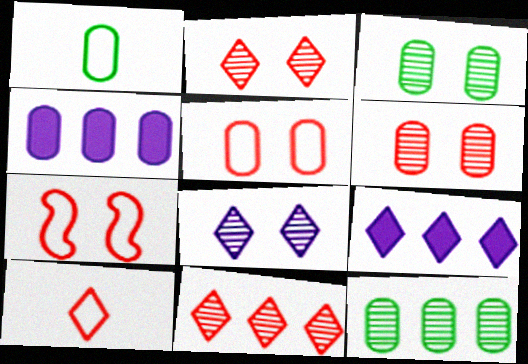[[1, 4, 6]]